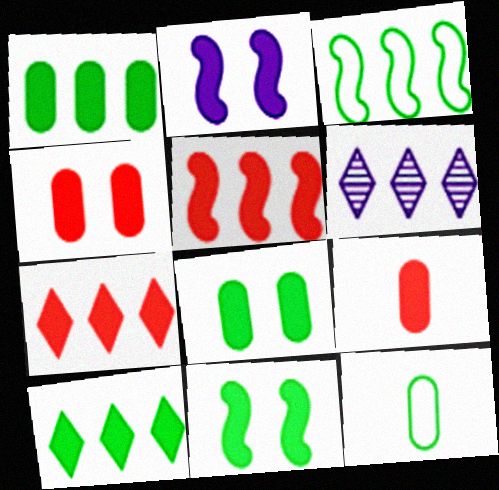[[2, 9, 10]]